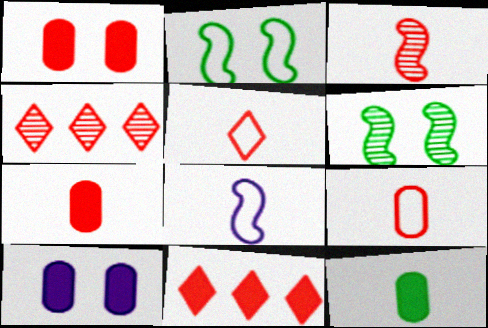[[3, 5, 7]]